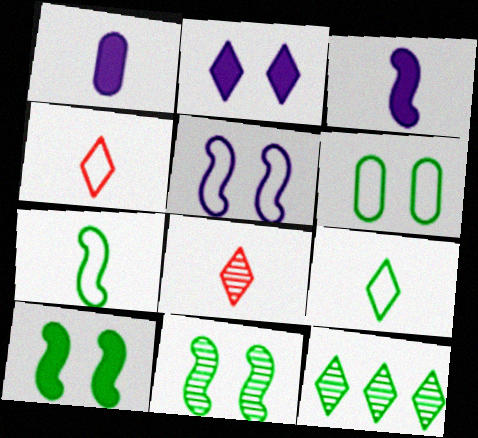[[1, 7, 8], 
[2, 4, 12]]